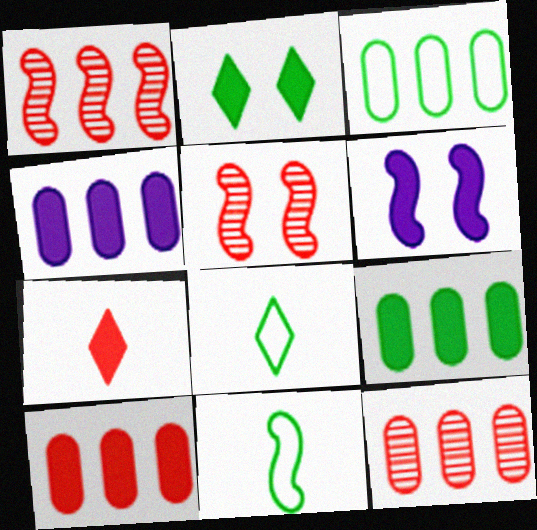[[1, 6, 11], 
[3, 4, 12], 
[4, 5, 8], 
[4, 9, 10], 
[6, 7, 9], 
[6, 8, 12]]